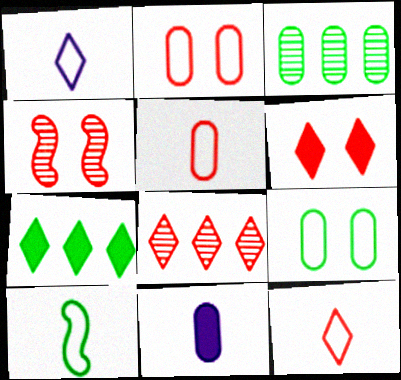[[1, 5, 10], 
[2, 3, 11], 
[2, 4, 6], 
[6, 8, 12]]